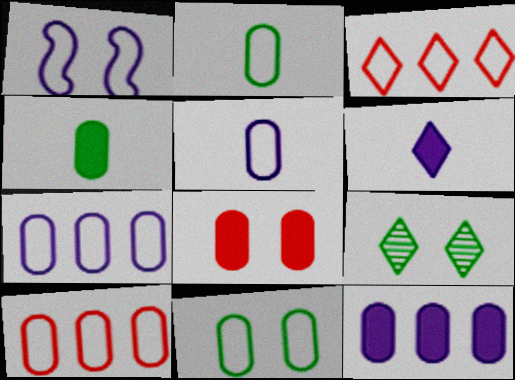[[1, 2, 3], 
[1, 8, 9], 
[3, 6, 9], 
[4, 8, 12], 
[5, 10, 11]]